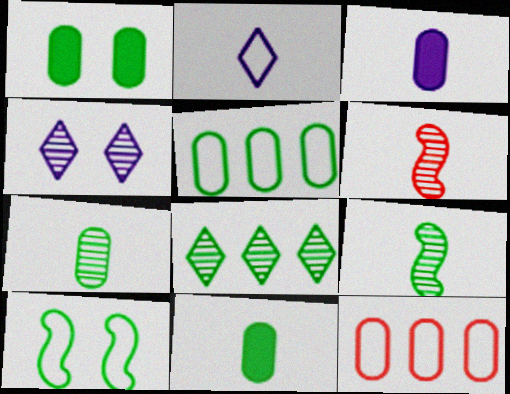[[1, 5, 7], 
[2, 6, 11], 
[2, 10, 12], 
[8, 10, 11]]